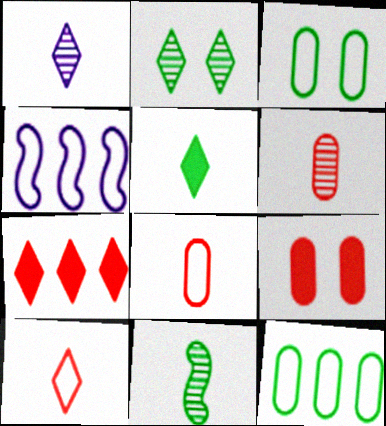[[1, 5, 10], 
[1, 6, 11], 
[3, 4, 10]]